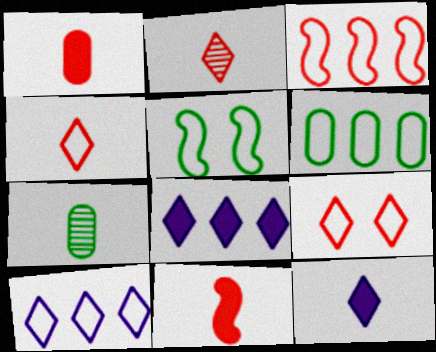[[3, 6, 10]]